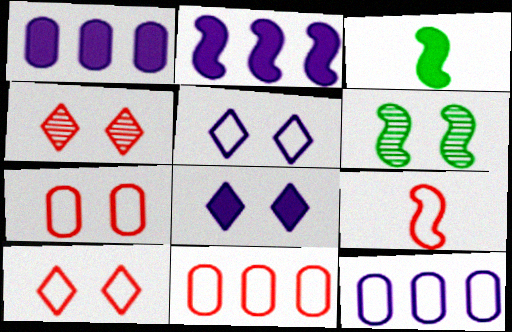[[2, 6, 9], 
[3, 4, 12], 
[6, 7, 8], 
[9, 10, 11]]